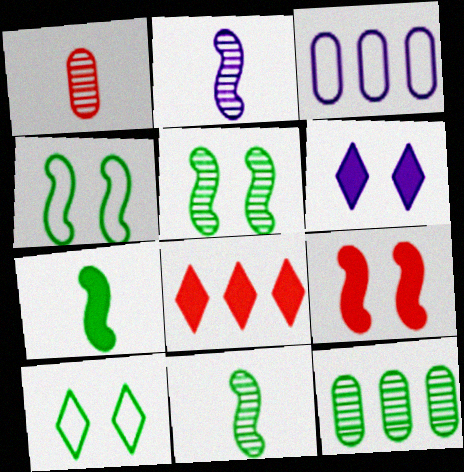[[2, 3, 6], 
[7, 10, 12]]